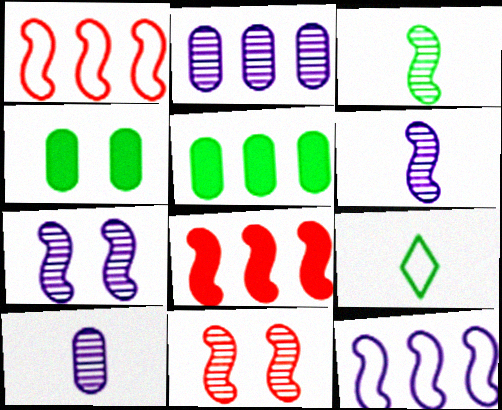[]